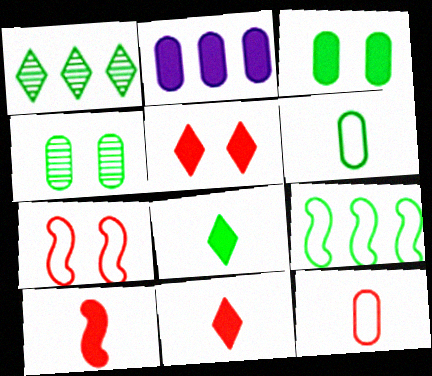[[2, 4, 12], 
[4, 8, 9]]